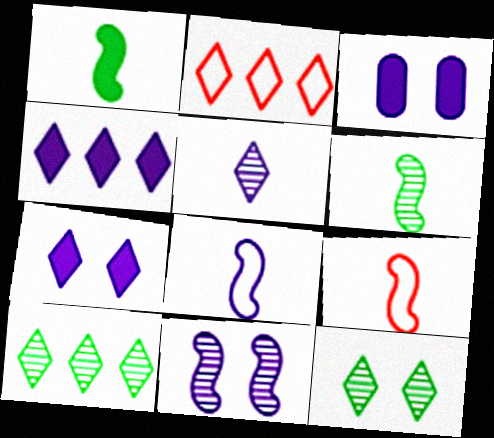[[2, 3, 6], 
[2, 4, 10], 
[3, 9, 10]]